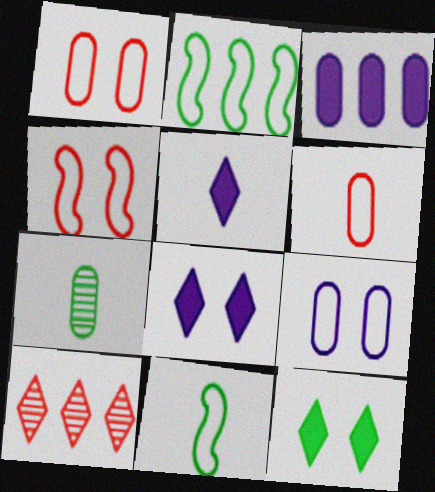[[1, 3, 7], 
[2, 3, 10], 
[2, 7, 12]]